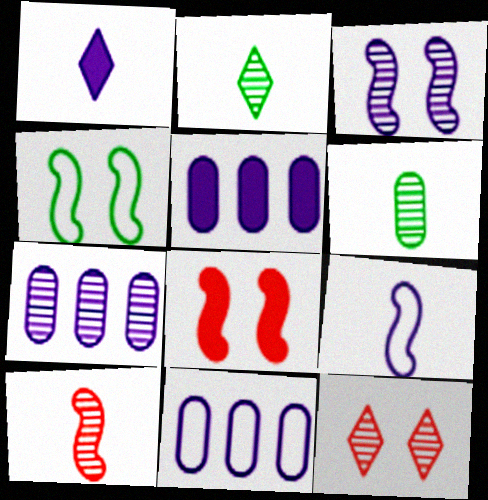[[1, 3, 11], 
[2, 8, 11], 
[3, 4, 8], 
[5, 7, 11]]